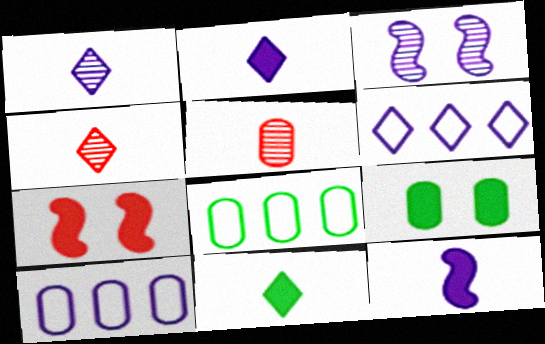[[1, 7, 8], 
[2, 3, 10], 
[5, 9, 10]]